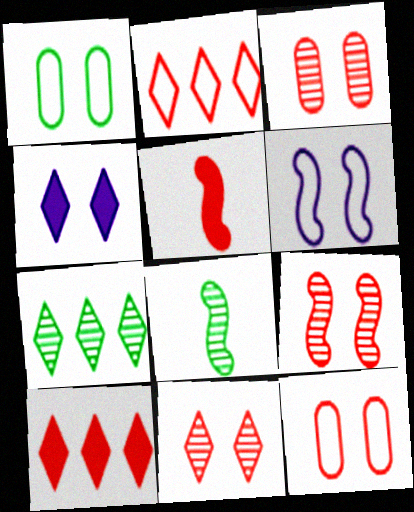[[1, 4, 9], 
[2, 3, 5], 
[3, 9, 11]]